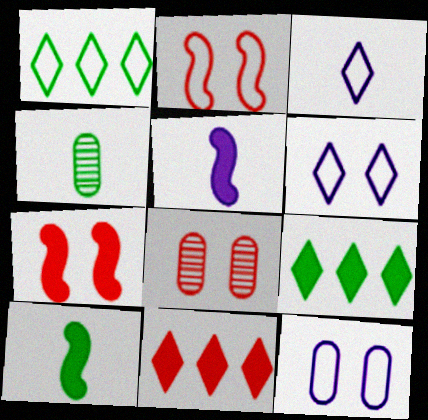[[1, 5, 8]]